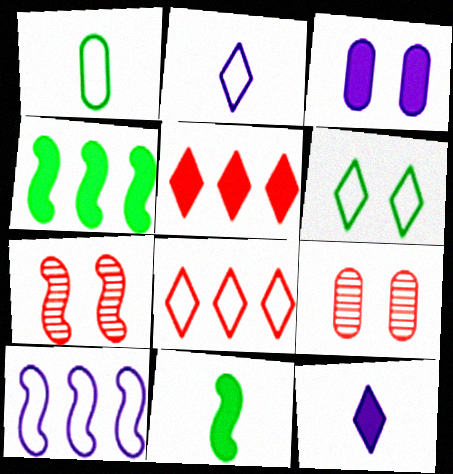[[2, 4, 9], 
[2, 6, 8], 
[3, 5, 11], 
[3, 6, 7], 
[7, 10, 11]]